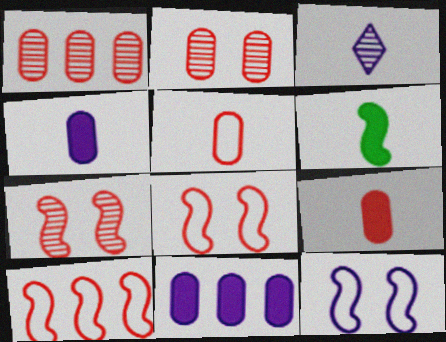[[3, 5, 6], 
[3, 11, 12]]